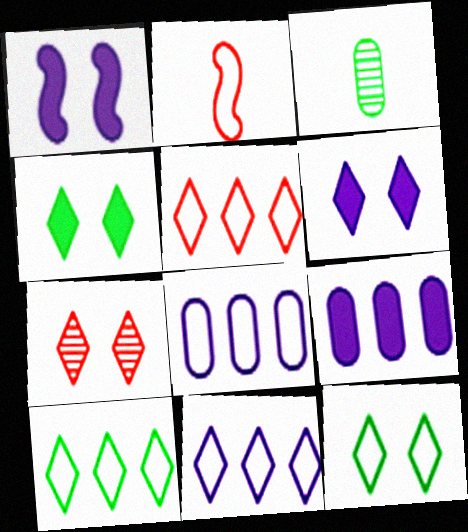[[1, 3, 5], 
[2, 8, 12], 
[5, 10, 11], 
[6, 7, 12]]